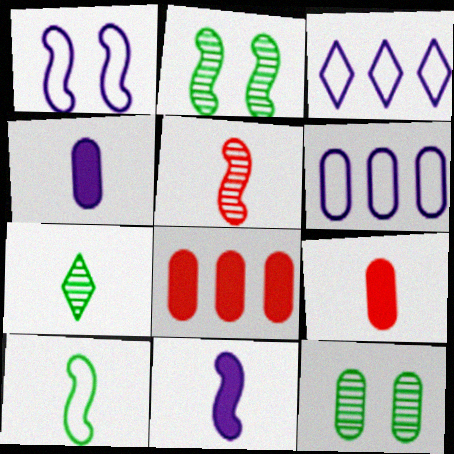[[1, 7, 8], 
[2, 3, 9], 
[5, 10, 11], 
[6, 9, 12]]